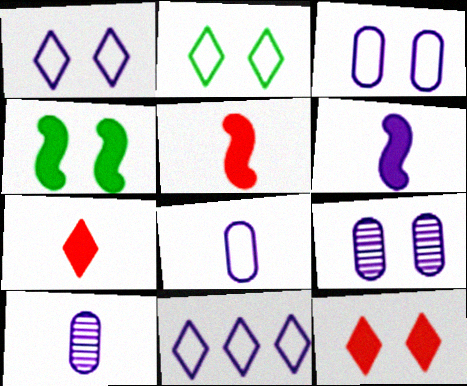[[6, 9, 11]]